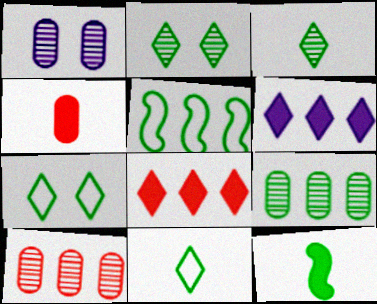[[5, 6, 10], 
[7, 9, 12]]